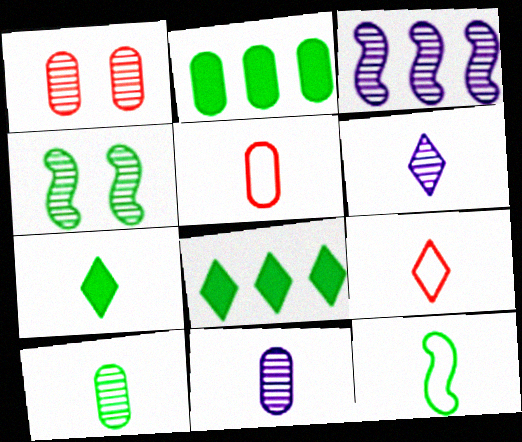[[6, 7, 9], 
[7, 10, 12]]